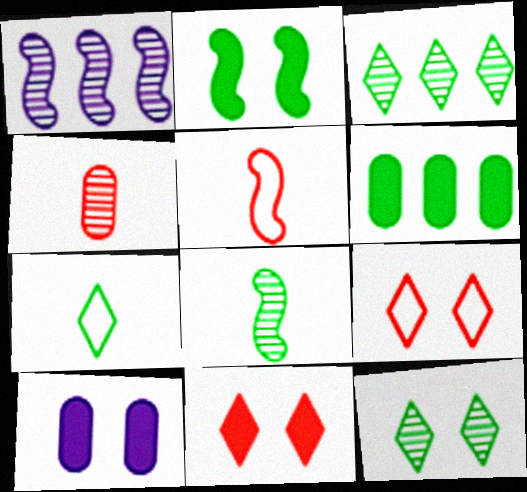[[1, 2, 5], 
[1, 4, 12], 
[2, 10, 11], 
[3, 5, 10]]